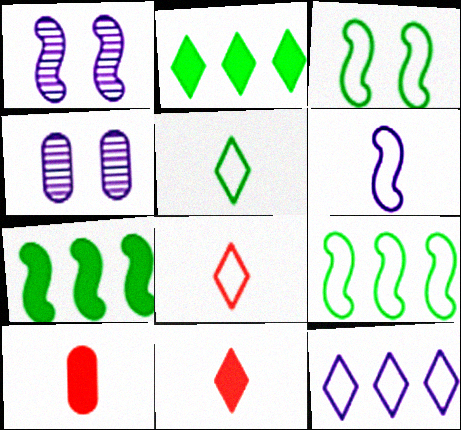[[4, 7, 8], 
[4, 9, 11]]